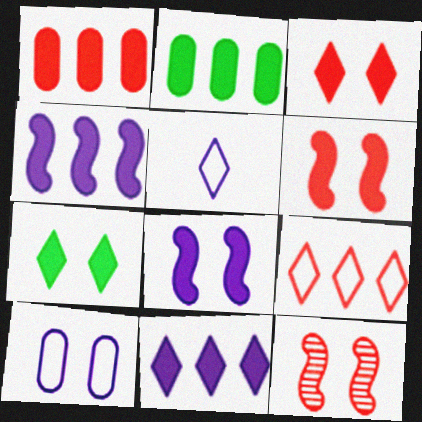[[2, 5, 12], 
[7, 10, 12]]